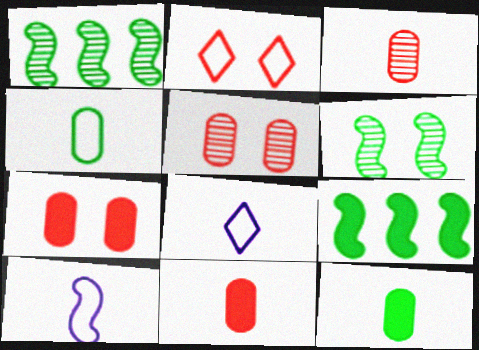[[1, 7, 8], 
[5, 8, 9]]